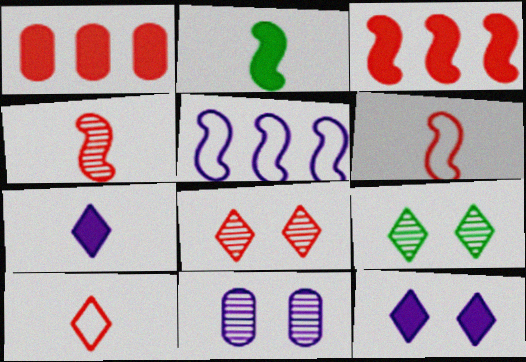[[1, 2, 12], 
[1, 6, 8], 
[5, 7, 11]]